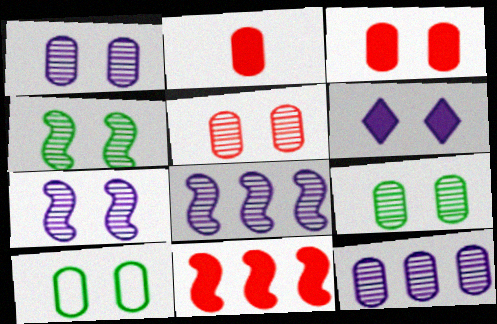[[1, 3, 10], 
[1, 5, 9], 
[2, 10, 12]]